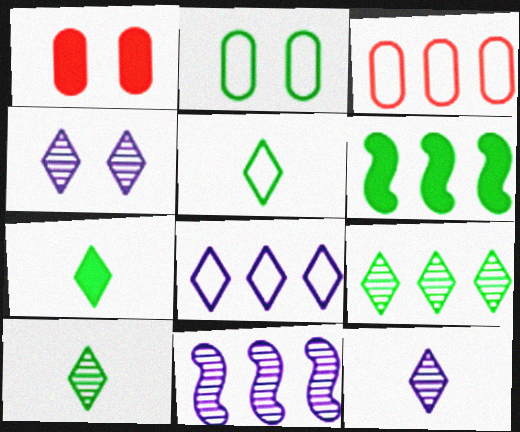[[1, 5, 11], 
[2, 6, 10], 
[5, 7, 10]]